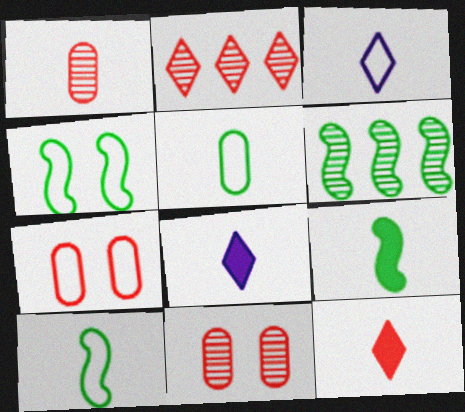[[1, 3, 9], 
[1, 8, 10], 
[4, 6, 9], 
[6, 7, 8]]